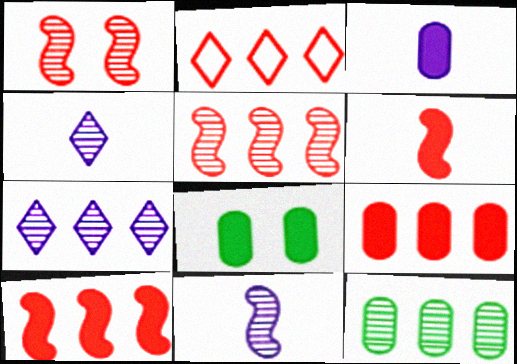[[1, 4, 12], 
[2, 5, 9], 
[2, 8, 11], 
[3, 8, 9], 
[5, 7, 12]]